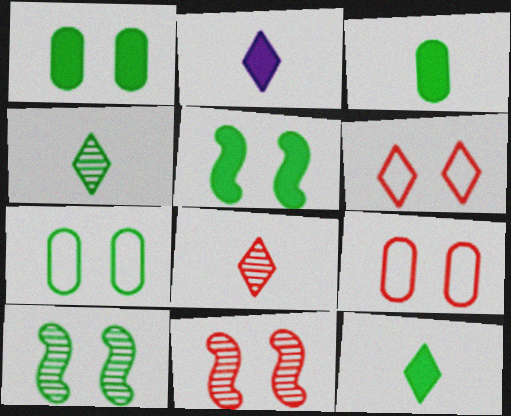[]